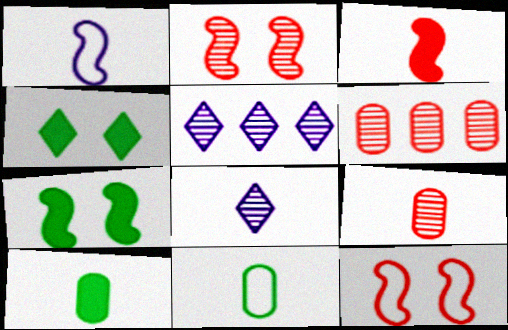[[1, 4, 6], 
[3, 8, 11], 
[5, 10, 12]]